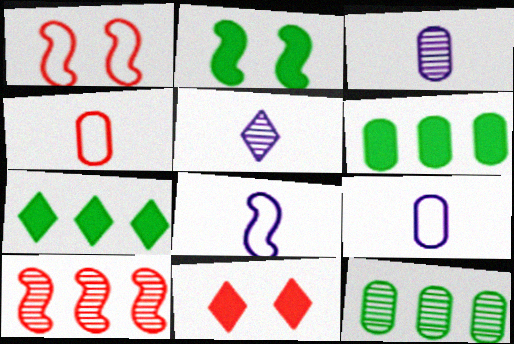[[1, 3, 7], 
[1, 5, 6], 
[2, 8, 10], 
[4, 10, 11], 
[8, 11, 12]]